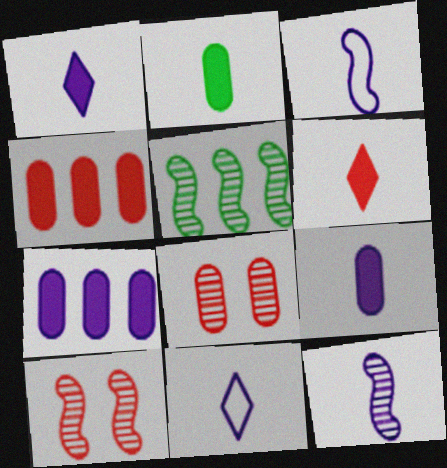[[5, 10, 12], 
[9, 11, 12]]